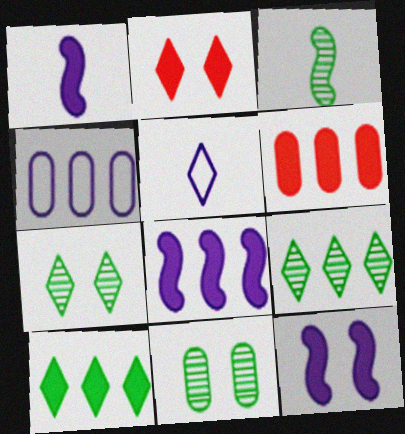[[1, 8, 12], 
[2, 3, 4], 
[2, 5, 9], 
[3, 9, 11], 
[6, 8, 10]]